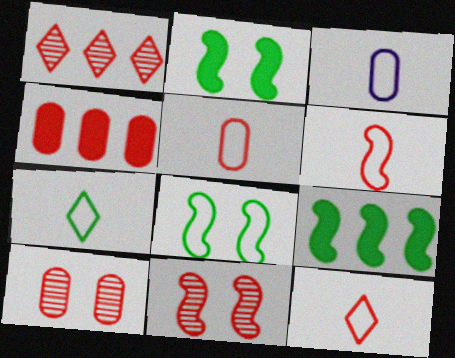[[1, 2, 3], 
[3, 6, 7], 
[4, 5, 10], 
[4, 11, 12], 
[5, 6, 12]]